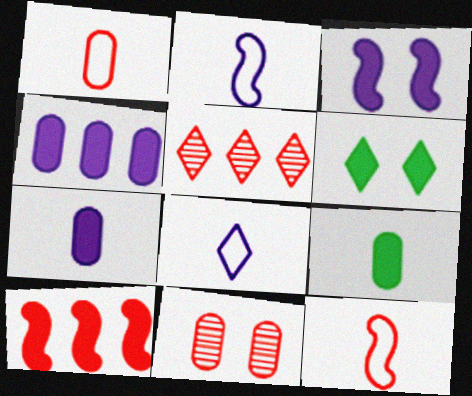[[5, 6, 8], 
[6, 7, 10]]